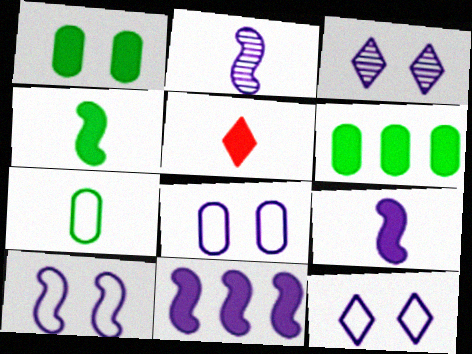[[1, 5, 11], 
[2, 5, 7], 
[2, 10, 11], 
[8, 10, 12]]